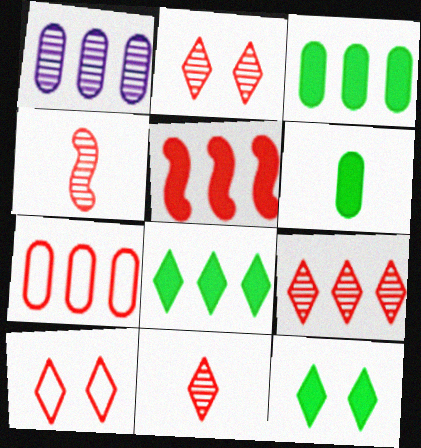[[1, 3, 7], 
[2, 9, 11], 
[5, 7, 9]]